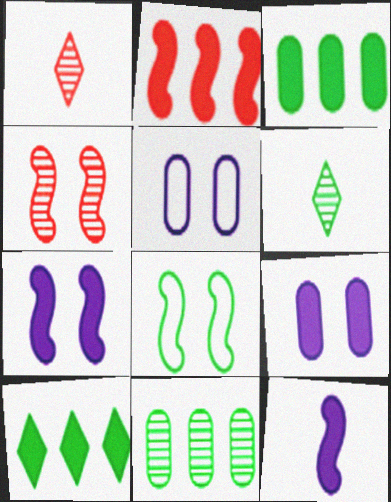[[2, 5, 6], 
[3, 6, 8], 
[4, 7, 8]]